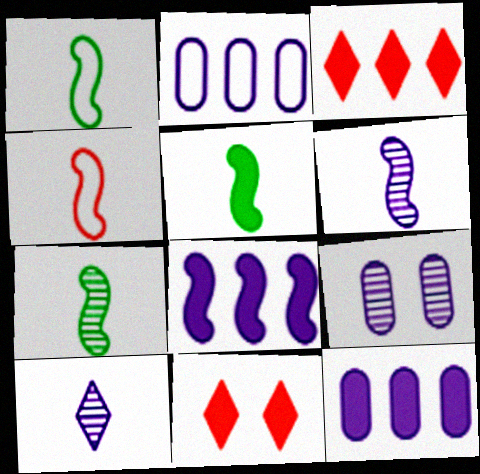[[1, 3, 9], 
[1, 5, 7], 
[2, 7, 11], 
[4, 5, 6], 
[5, 11, 12]]